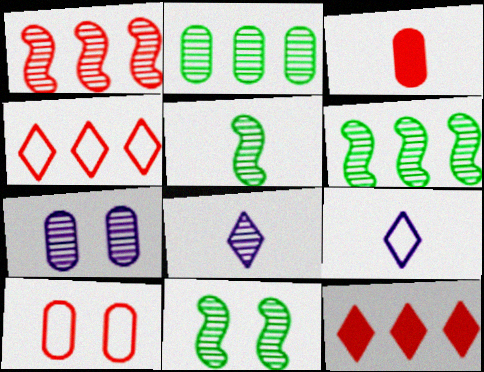[[3, 5, 9], 
[5, 6, 11]]